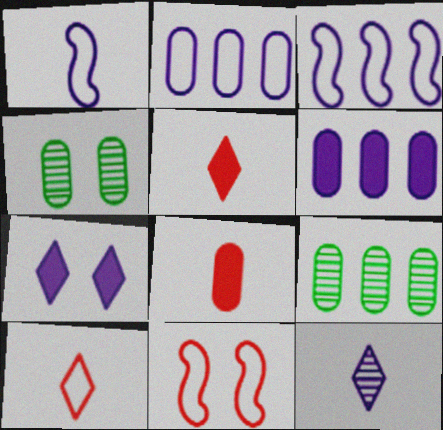[[2, 4, 8], 
[3, 4, 5], 
[4, 7, 11]]